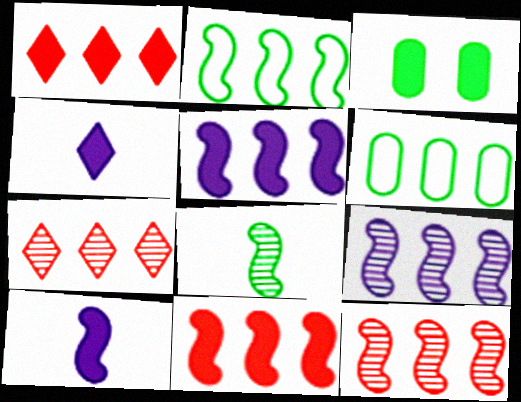[[1, 3, 10], 
[1, 6, 9], 
[2, 5, 12], 
[2, 9, 11], 
[3, 4, 11], 
[5, 6, 7]]